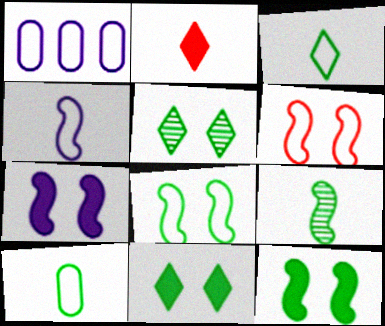[[1, 3, 6]]